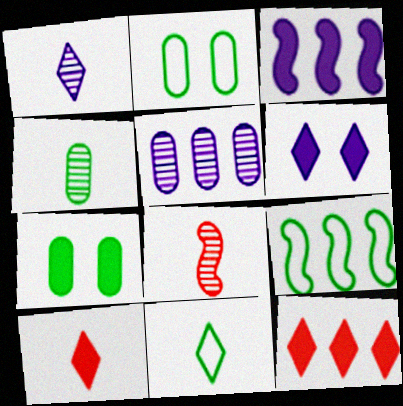[[1, 4, 8], 
[1, 10, 11], 
[2, 9, 11], 
[3, 7, 10], 
[5, 9, 12]]